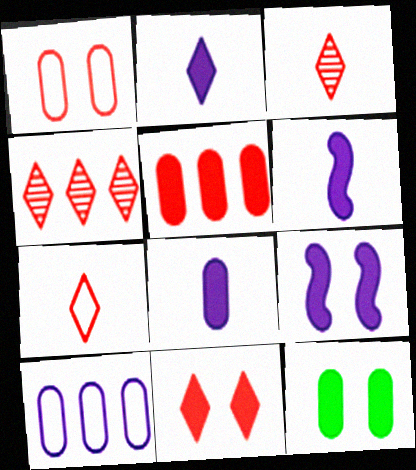[[2, 6, 8], 
[4, 7, 11], 
[5, 8, 12], 
[9, 11, 12]]